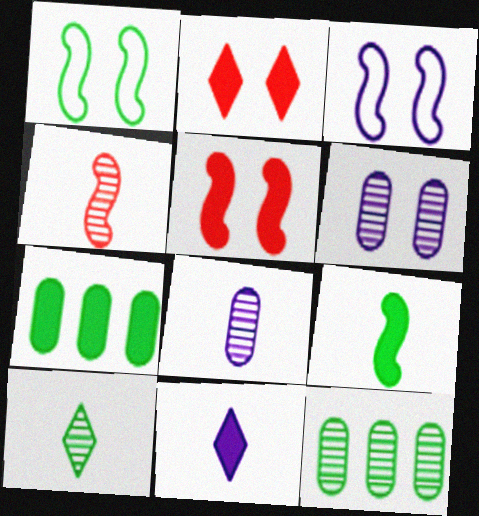[[1, 2, 6], 
[1, 7, 10], 
[4, 8, 10], 
[5, 7, 11]]